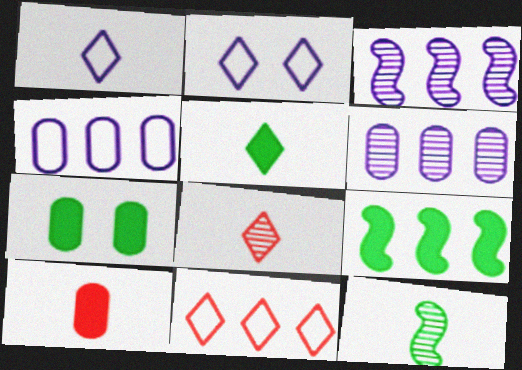[[1, 5, 8], 
[1, 10, 12], 
[5, 7, 9], 
[6, 9, 11]]